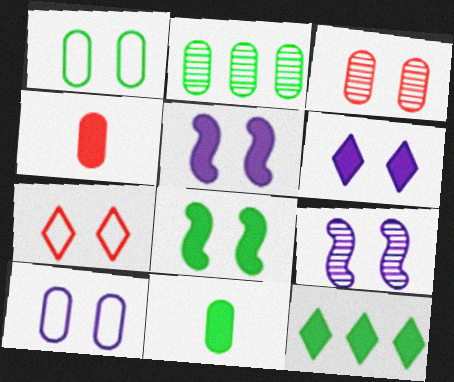[[1, 2, 11], 
[2, 4, 10], 
[4, 5, 12], 
[6, 9, 10], 
[8, 11, 12]]